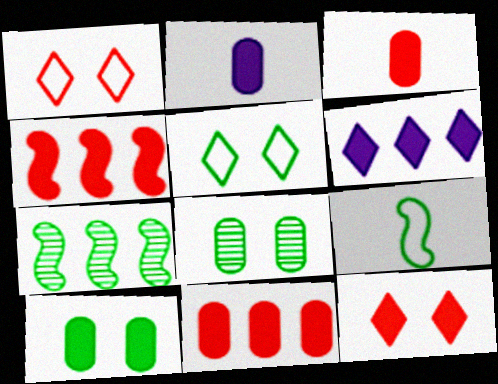[[1, 2, 7], 
[2, 10, 11], 
[3, 4, 12]]